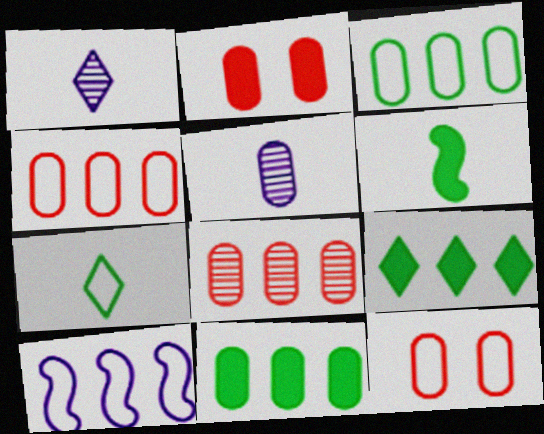[[2, 3, 5], 
[5, 11, 12], 
[7, 10, 12], 
[8, 9, 10]]